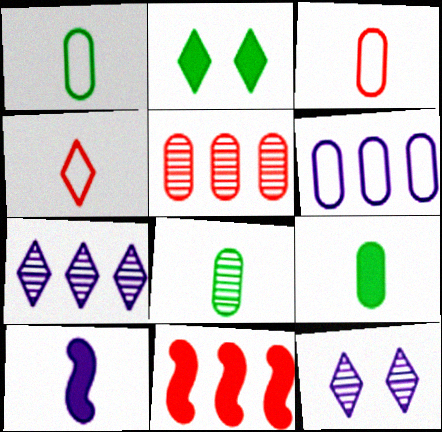[[1, 8, 9], 
[1, 11, 12], 
[2, 4, 7], 
[4, 8, 10], 
[6, 10, 12]]